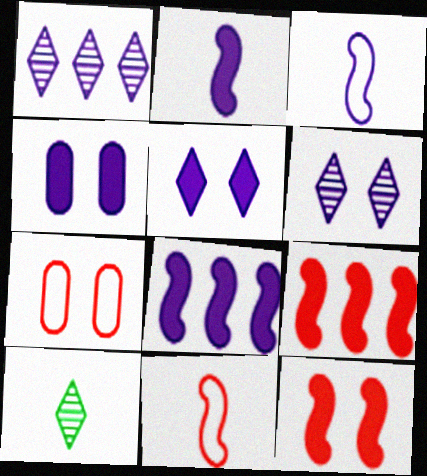[[1, 3, 4], 
[7, 8, 10]]